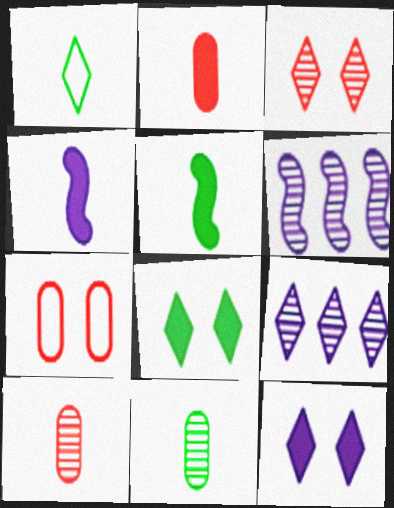[[1, 4, 10], 
[1, 5, 11], 
[3, 6, 11], 
[5, 7, 9]]